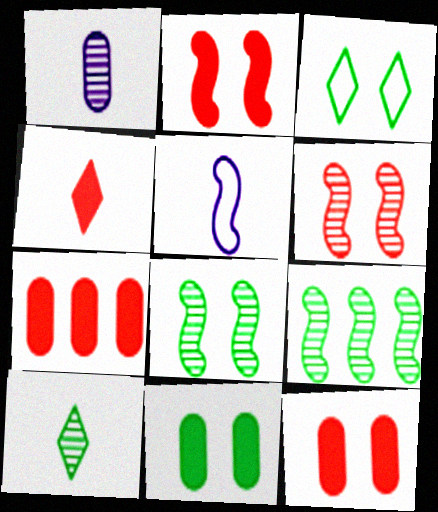[[2, 4, 7], 
[2, 5, 9], 
[3, 8, 11]]